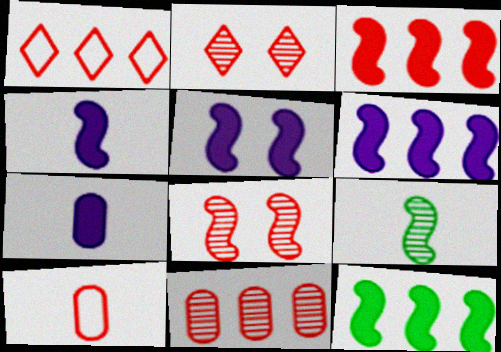[[1, 3, 11], 
[2, 3, 10], 
[3, 6, 12], 
[4, 5, 6]]